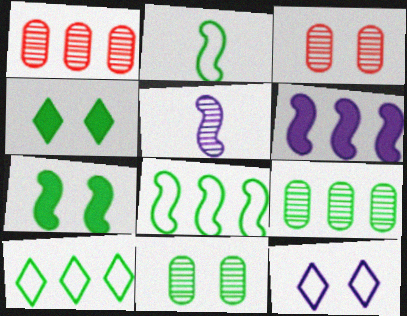[[1, 6, 10], 
[2, 4, 9], 
[3, 7, 12]]